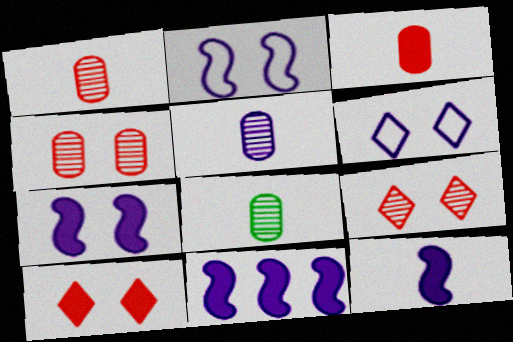[[1, 5, 8], 
[5, 6, 11], 
[7, 11, 12]]